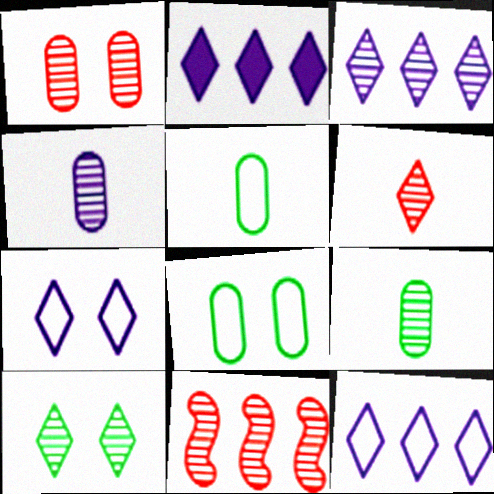[[1, 6, 11], 
[2, 3, 12], 
[3, 6, 10], 
[4, 10, 11]]